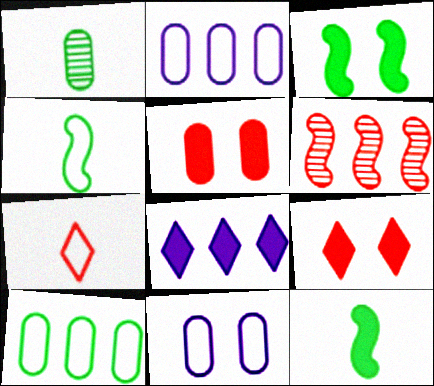[[1, 2, 5], 
[5, 6, 7], 
[5, 8, 12], 
[6, 8, 10]]